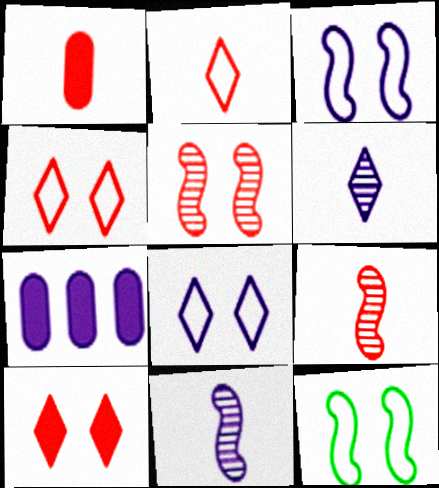[[1, 2, 9], 
[3, 6, 7], 
[7, 8, 11]]